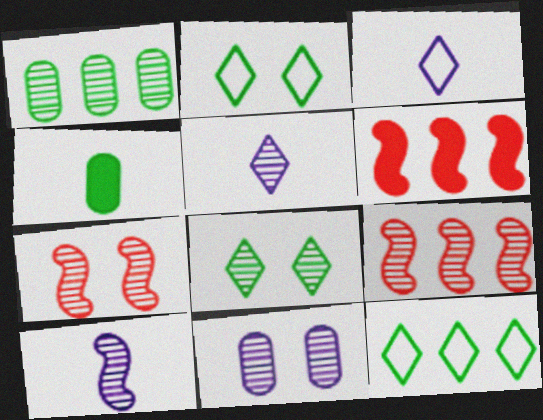[[1, 5, 7], 
[7, 8, 11]]